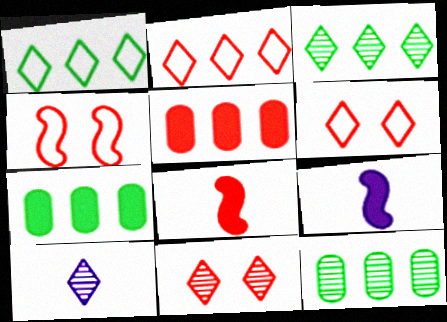[[3, 10, 11], 
[4, 7, 10], 
[6, 9, 12]]